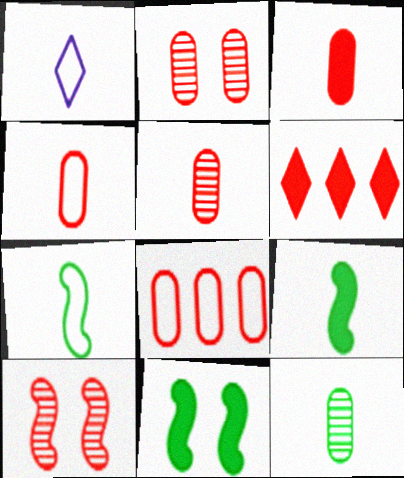[[1, 4, 7], 
[1, 5, 9], 
[2, 3, 8], 
[3, 4, 5], 
[4, 6, 10]]